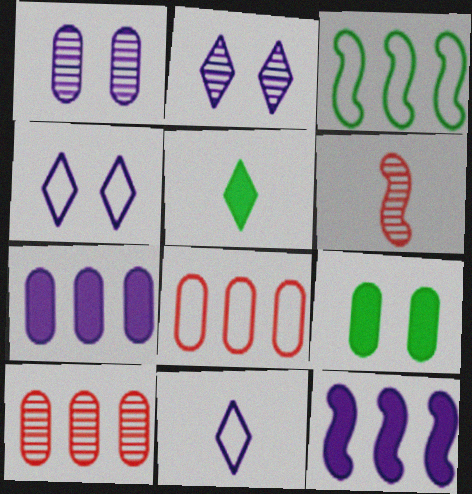[[1, 11, 12]]